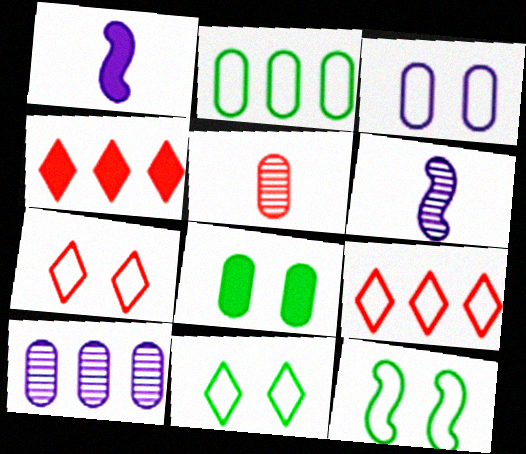[[1, 4, 8], 
[3, 7, 12], 
[6, 8, 9]]